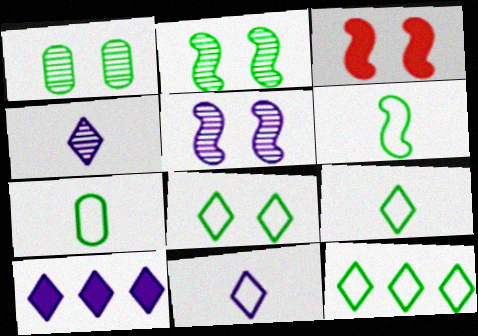[[6, 7, 9], 
[8, 9, 12]]